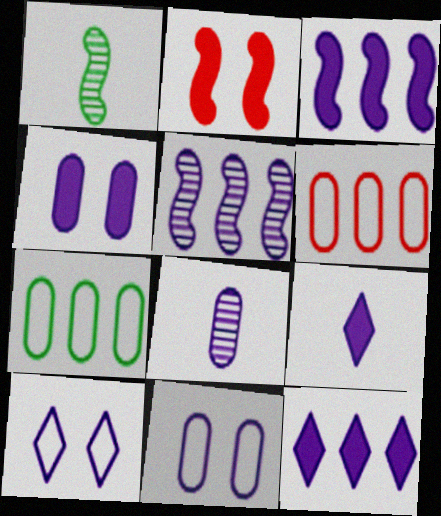[[3, 4, 9], 
[3, 8, 10], 
[5, 9, 11]]